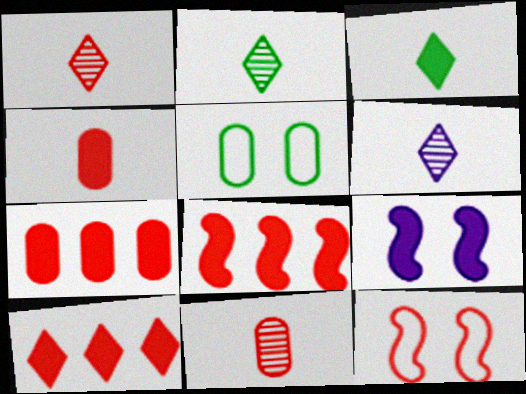[[1, 2, 6], 
[1, 7, 12], 
[3, 7, 9], 
[5, 6, 8], 
[7, 8, 10], 
[10, 11, 12]]